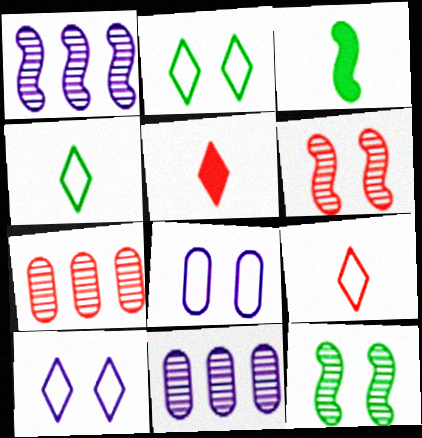[[3, 7, 10]]